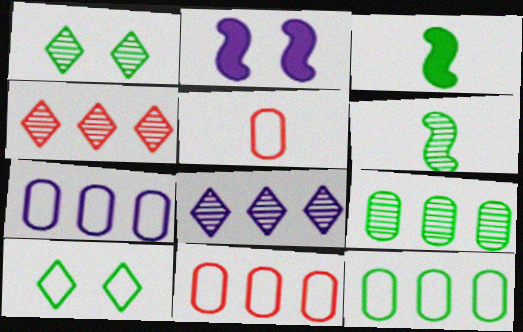[[1, 3, 12], 
[1, 6, 9], 
[3, 9, 10], 
[7, 11, 12]]